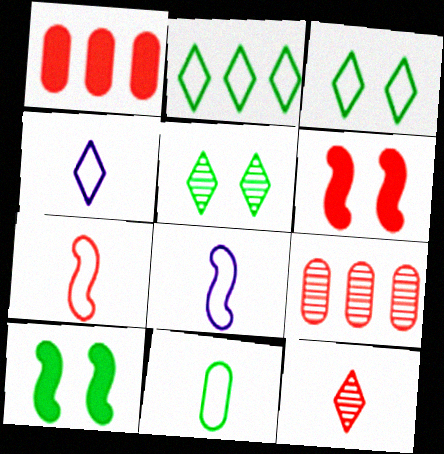[[1, 5, 8], 
[4, 7, 11], 
[4, 9, 10]]